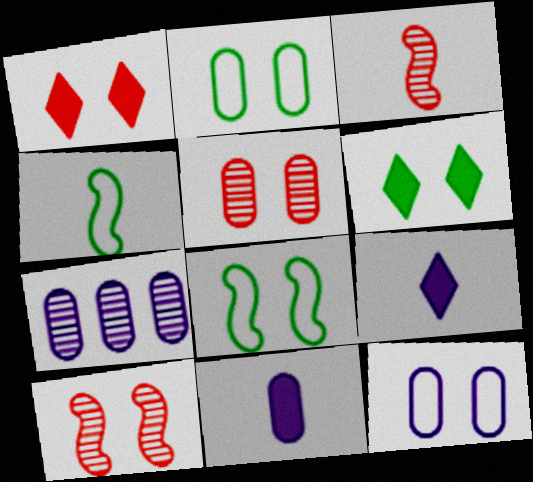[[1, 4, 7], 
[6, 10, 12], 
[7, 11, 12]]